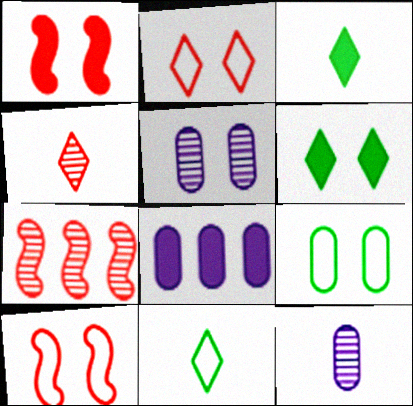[[1, 3, 8], 
[5, 6, 10]]